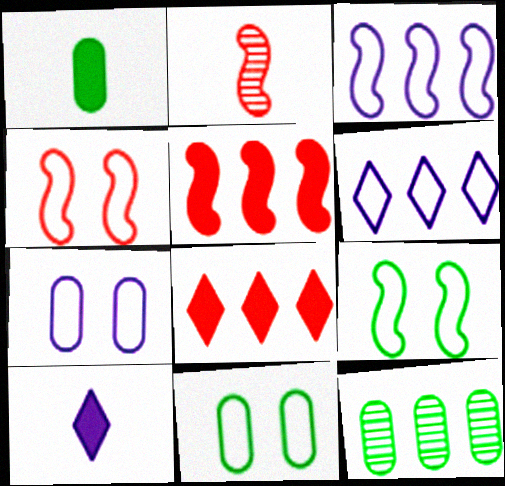[[1, 11, 12], 
[2, 4, 5], 
[3, 8, 12], 
[4, 10, 12], 
[5, 6, 12]]